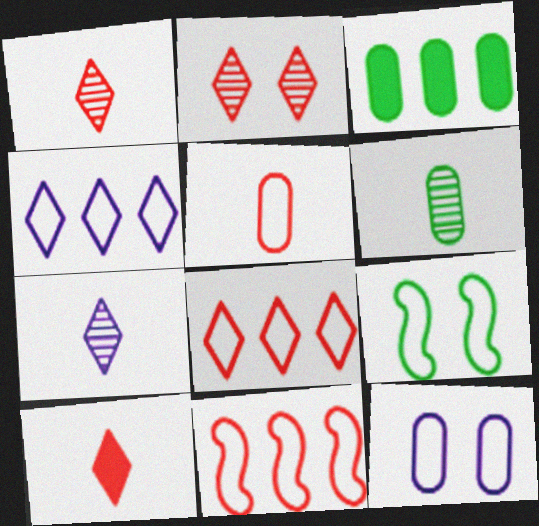[[2, 8, 10], 
[4, 5, 9]]